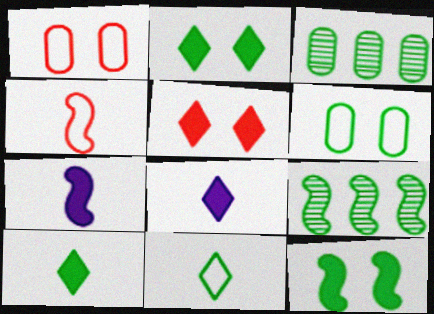[[1, 8, 9], 
[3, 11, 12], 
[6, 9, 10]]